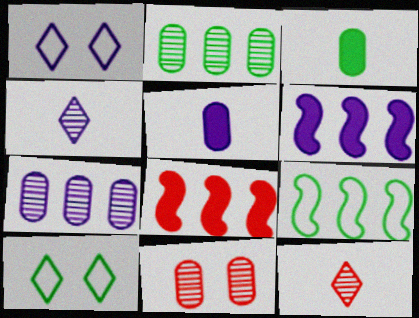[]